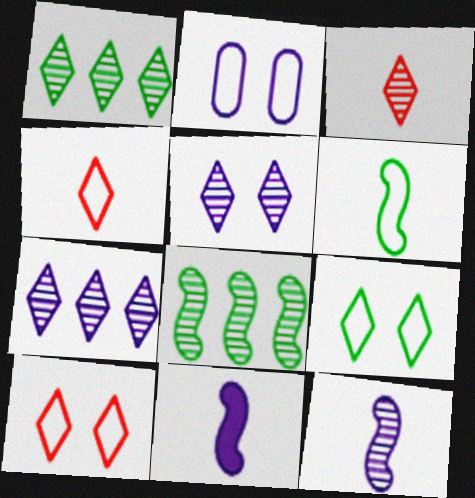[[1, 3, 5], 
[2, 7, 11]]